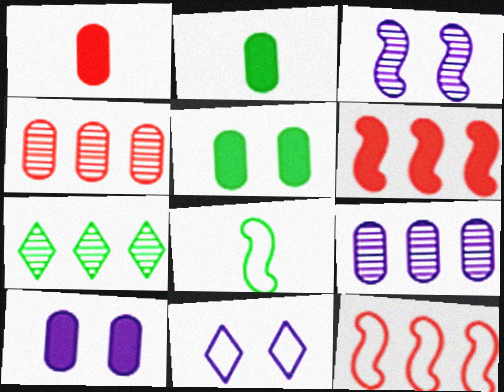[[3, 6, 8], 
[3, 10, 11], 
[5, 7, 8]]